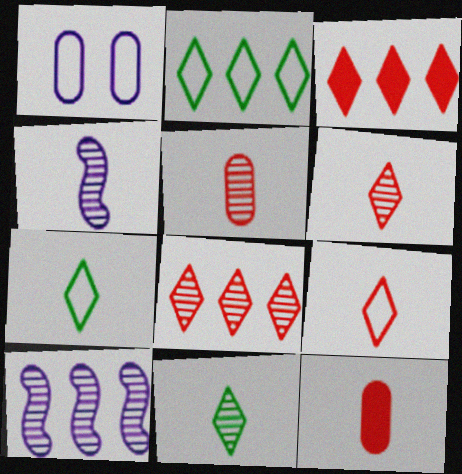[[4, 5, 11], 
[4, 7, 12]]